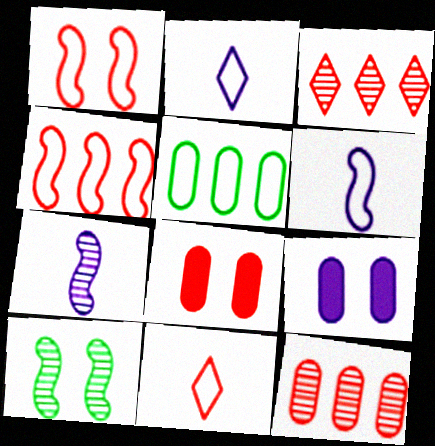[[1, 2, 5]]